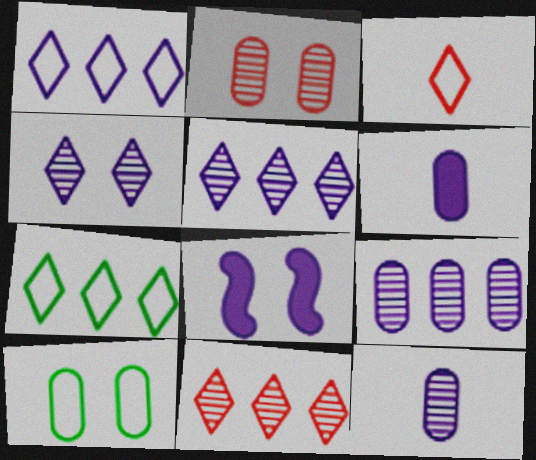[[1, 8, 12]]